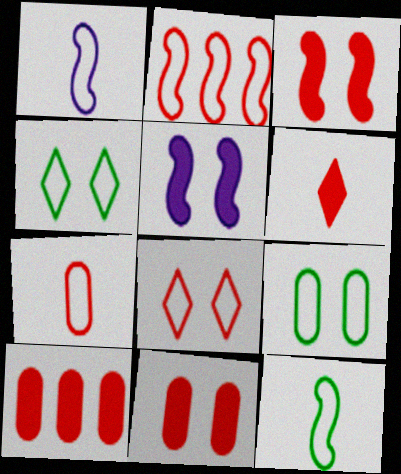[[2, 7, 8], 
[3, 6, 10]]